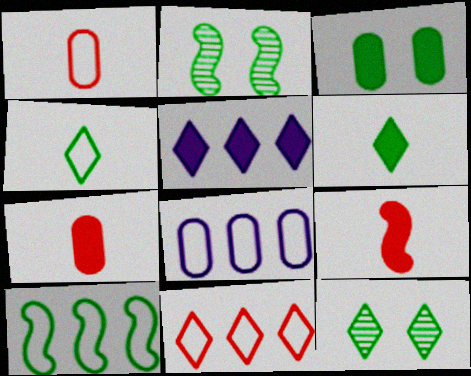[[1, 2, 5], 
[3, 5, 9], 
[8, 9, 12], 
[8, 10, 11]]